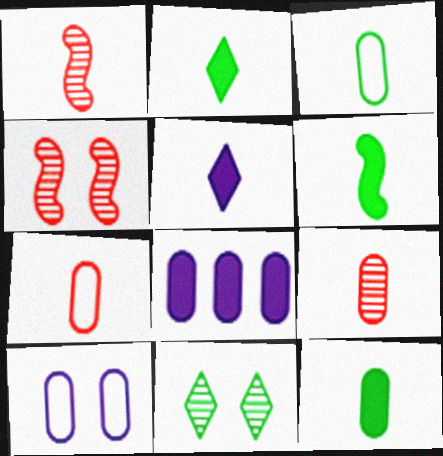[[1, 3, 5], 
[2, 6, 12]]